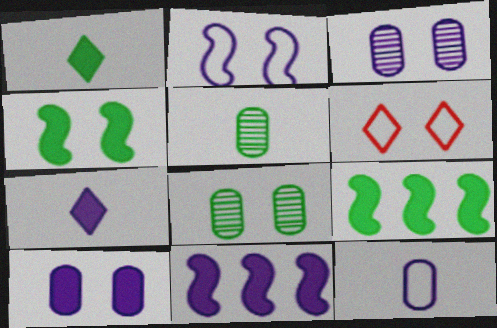[[3, 4, 6], 
[5, 6, 11], 
[7, 10, 11]]